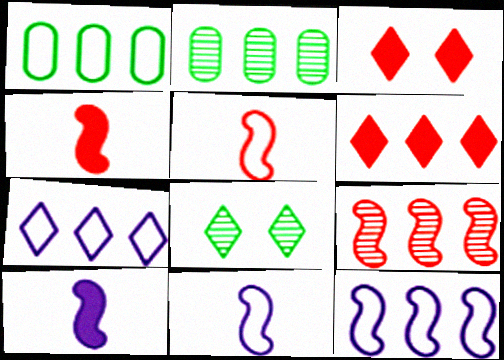[[2, 3, 11], 
[2, 6, 12]]